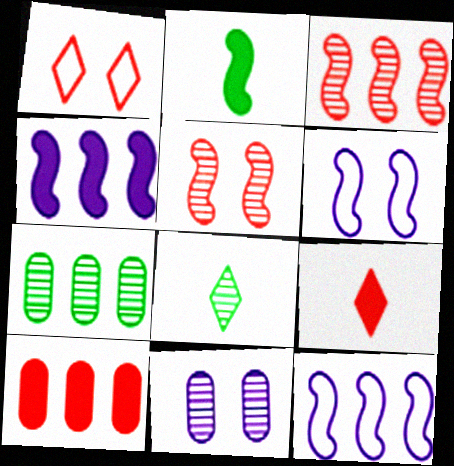[[2, 3, 6], 
[2, 5, 12], 
[3, 8, 11], 
[6, 7, 9], 
[6, 8, 10]]